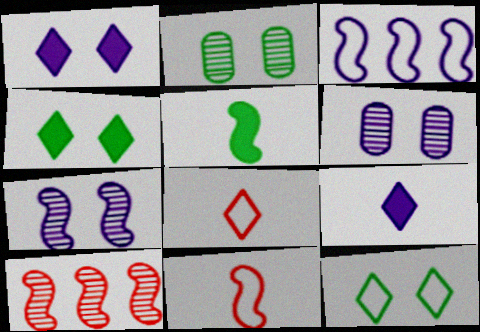[[3, 6, 9]]